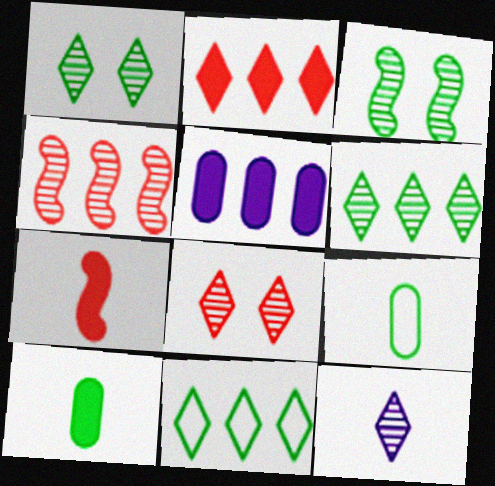[[3, 10, 11], 
[4, 5, 11], 
[6, 8, 12], 
[7, 9, 12]]